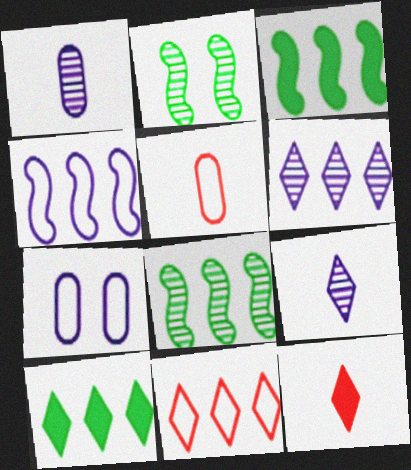[[6, 10, 11], 
[7, 8, 12]]